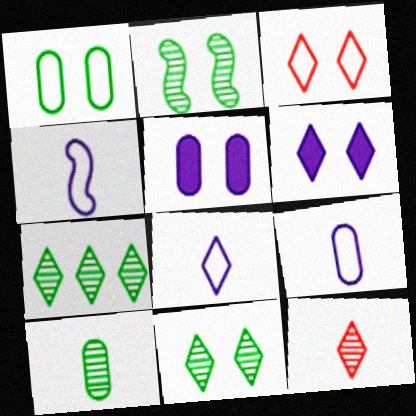[[2, 3, 5], 
[2, 7, 10], 
[3, 6, 11], 
[4, 8, 9]]